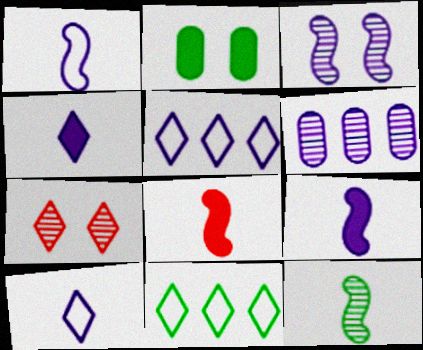[[1, 8, 12], 
[2, 11, 12], 
[4, 7, 11], 
[6, 7, 12]]